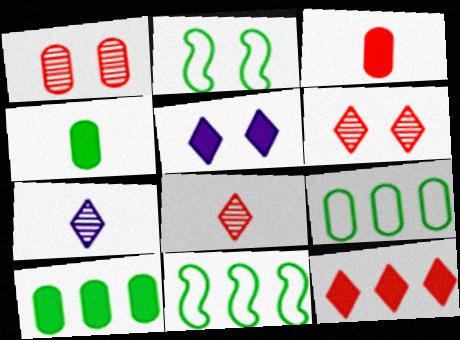[[1, 2, 5]]